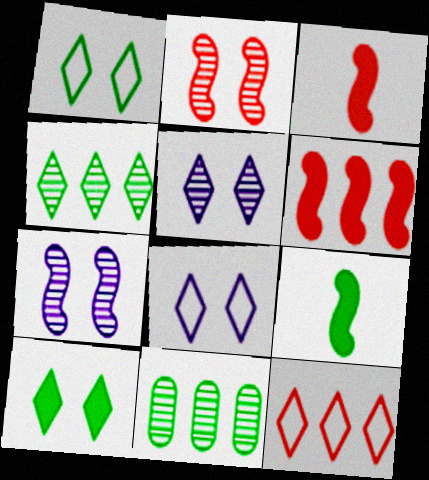[[1, 9, 11], 
[3, 8, 11]]